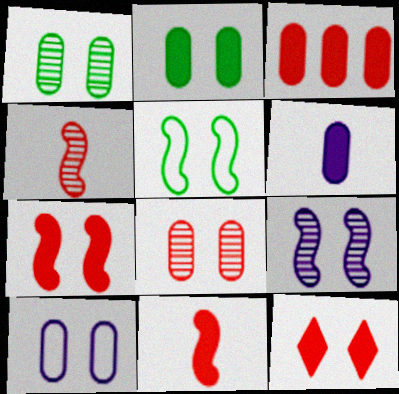[[2, 3, 6], 
[2, 8, 10], 
[3, 11, 12], 
[5, 7, 9]]